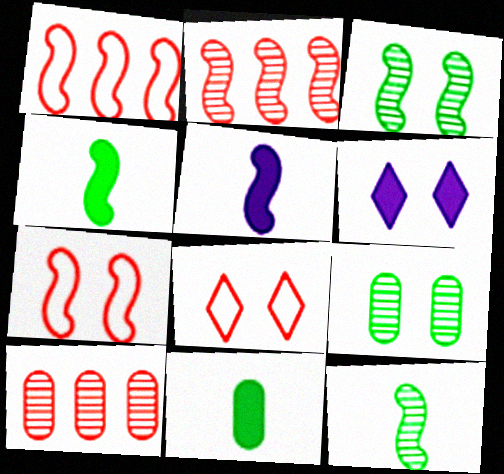[[1, 3, 5], 
[6, 7, 9]]